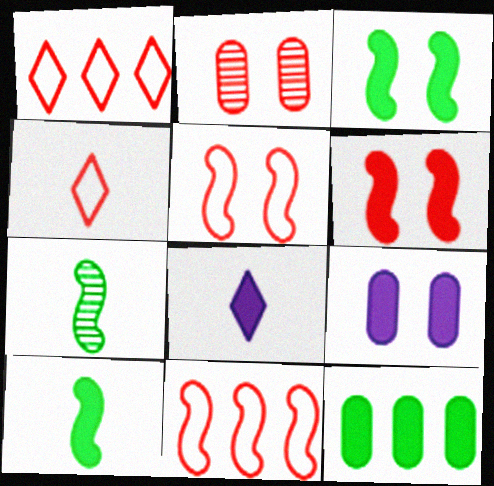[[1, 7, 9], 
[6, 8, 12]]